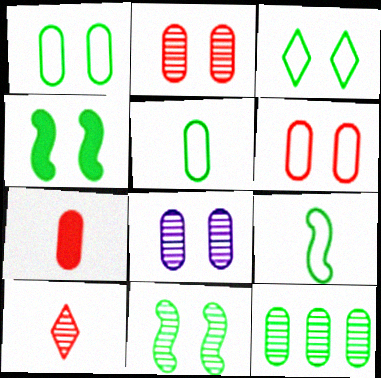[]